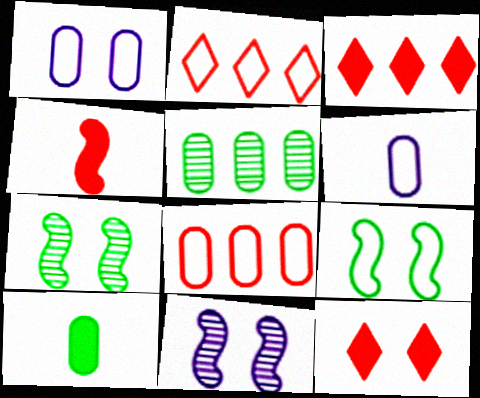[[1, 7, 12], 
[2, 6, 9], 
[2, 10, 11], 
[3, 6, 7]]